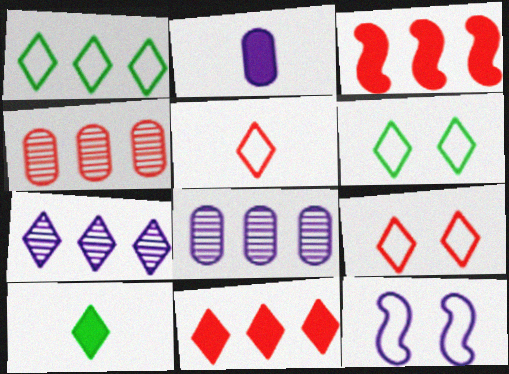[[1, 3, 8], 
[1, 7, 11], 
[2, 7, 12], 
[4, 10, 12], 
[7, 9, 10]]